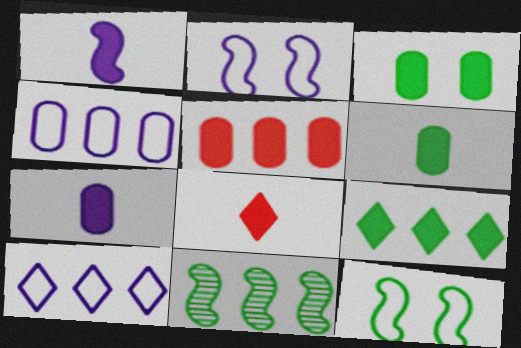[[1, 6, 8], 
[3, 5, 7], 
[5, 10, 11]]